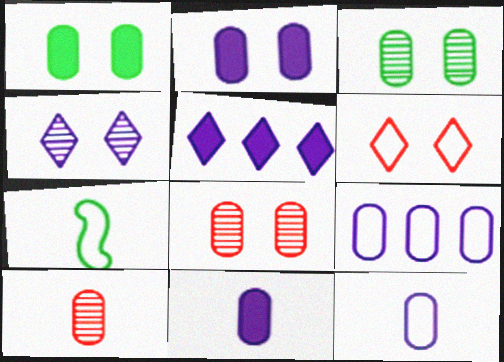[[1, 9, 10], 
[5, 7, 8], 
[6, 7, 9]]